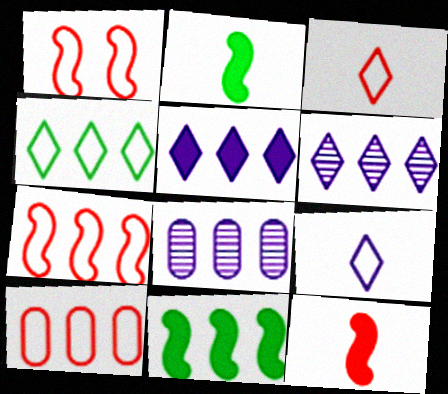[[1, 3, 10], 
[6, 10, 11]]